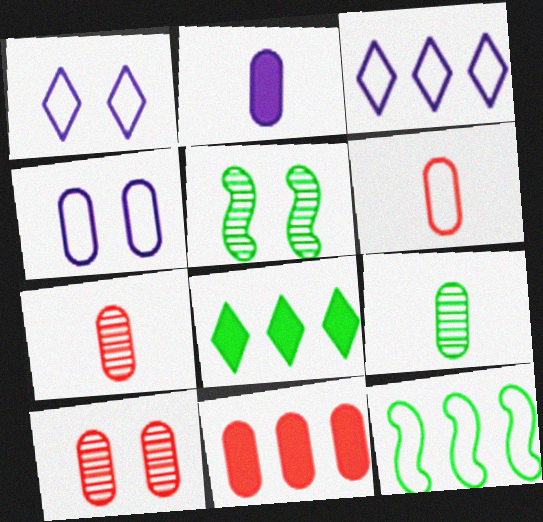[[1, 6, 12], 
[2, 6, 9], 
[4, 9, 11], 
[6, 10, 11]]